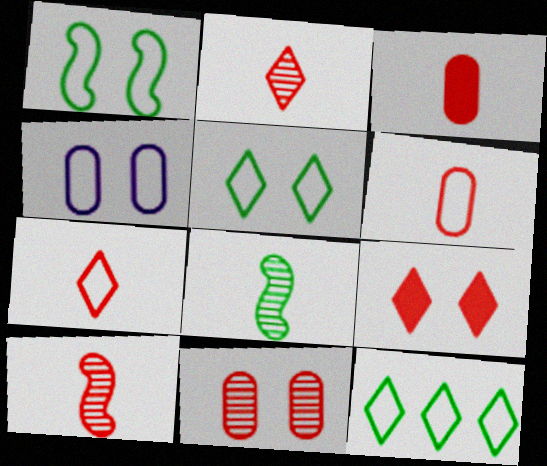[[3, 7, 10]]